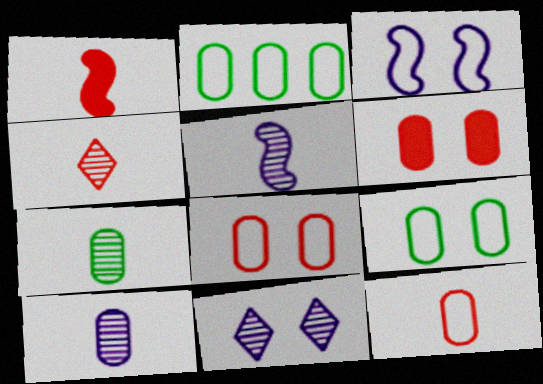[[1, 2, 11], 
[1, 4, 12], 
[2, 6, 10], 
[4, 5, 7]]